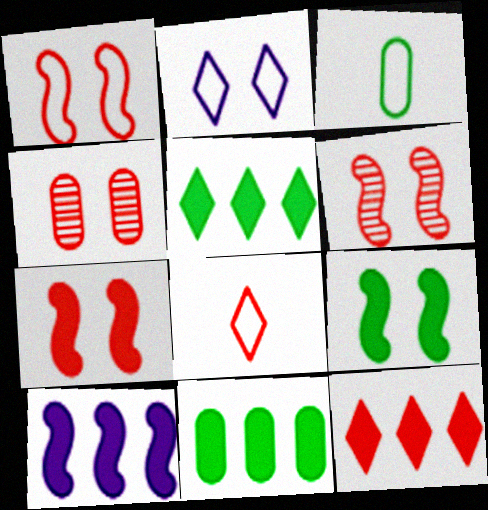[[1, 6, 7], 
[2, 4, 9], 
[10, 11, 12]]